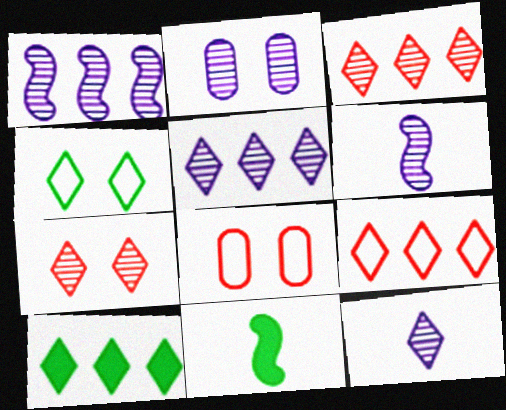[[1, 2, 12], 
[2, 5, 6], 
[2, 9, 11], 
[5, 8, 11], 
[5, 9, 10], 
[6, 8, 10]]